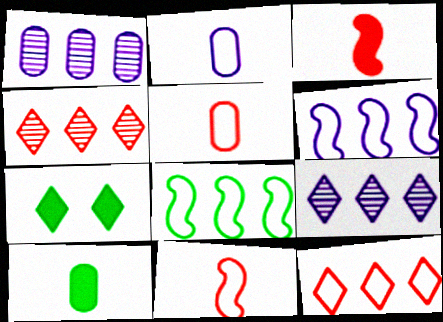[[1, 7, 11]]